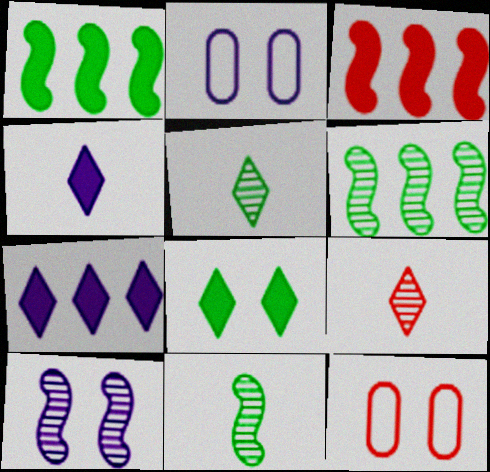[[1, 2, 9], 
[2, 3, 5], 
[3, 9, 12], 
[4, 6, 12], 
[7, 11, 12], 
[8, 10, 12]]